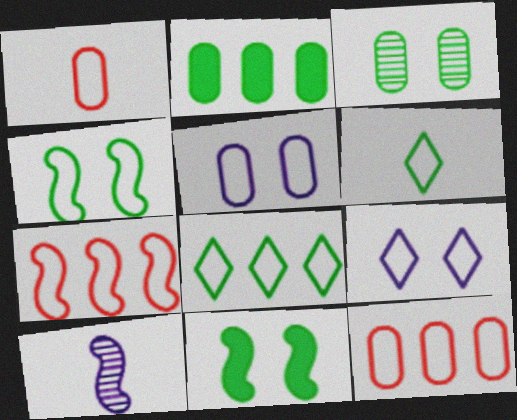[[5, 6, 7], 
[7, 10, 11]]